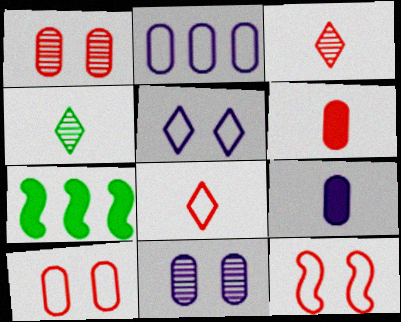[[2, 9, 11], 
[7, 8, 11]]